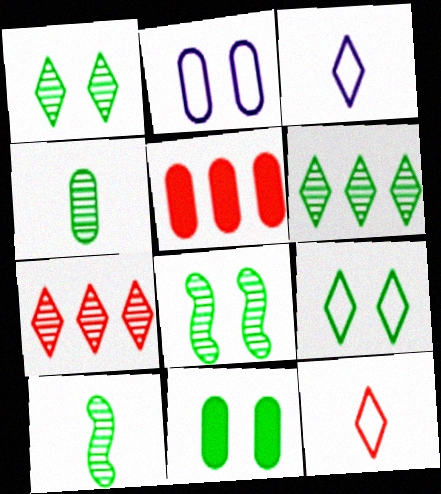[[2, 4, 5], 
[3, 5, 8], 
[4, 6, 8], 
[8, 9, 11]]